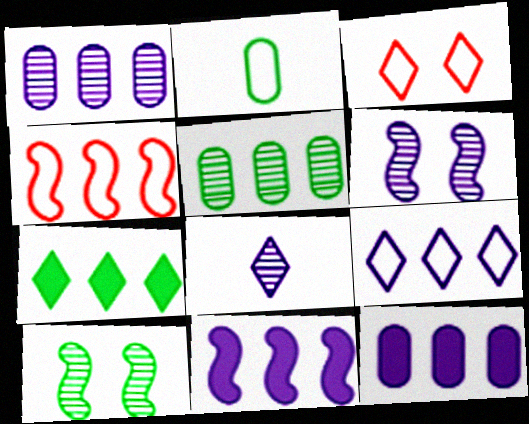[[1, 4, 7], 
[1, 6, 8], 
[1, 9, 11], 
[2, 7, 10], 
[3, 7, 8]]